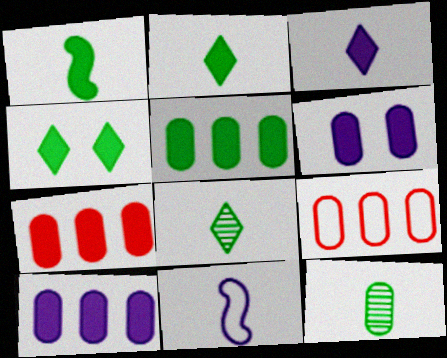[[1, 4, 5], 
[5, 7, 10], 
[6, 9, 12]]